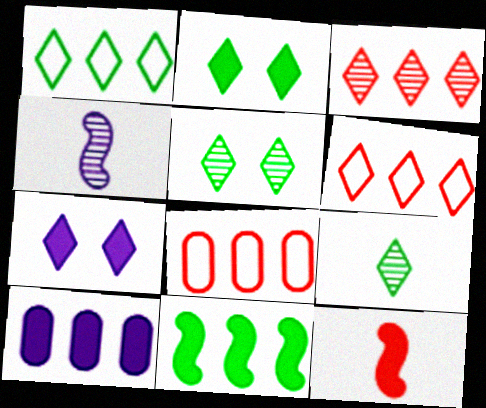[[1, 2, 9], 
[2, 4, 8], 
[2, 10, 12], 
[6, 7, 9]]